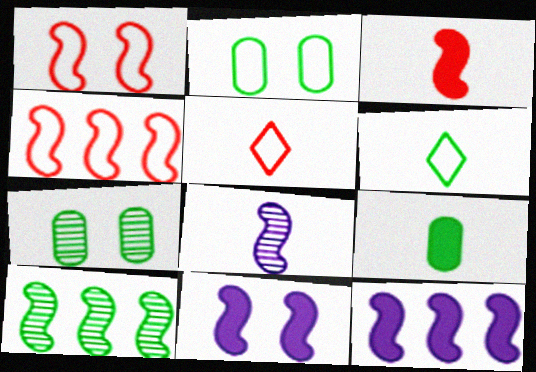[[4, 10, 12], 
[5, 7, 12], 
[5, 8, 9]]